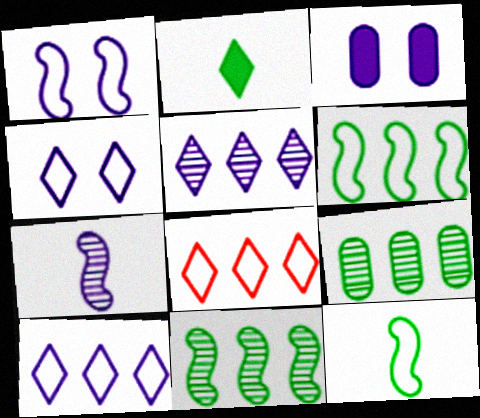[[3, 7, 10]]